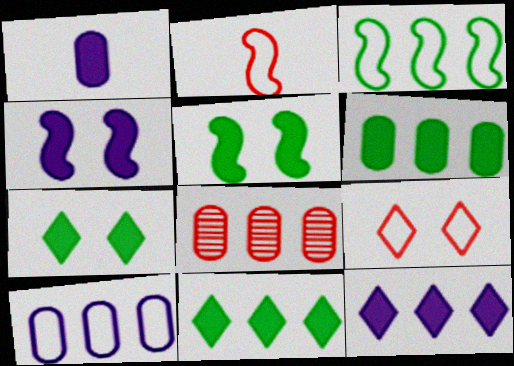[[1, 4, 12], 
[3, 8, 12], 
[6, 8, 10]]